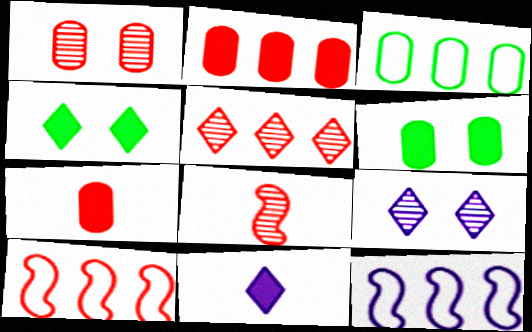[[1, 5, 8], 
[2, 5, 10]]